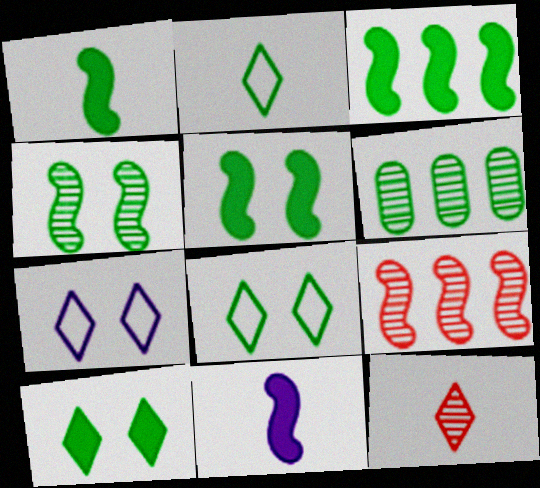[[1, 3, 5], 
[1, 6, 8], 
[2, 5, 6]]